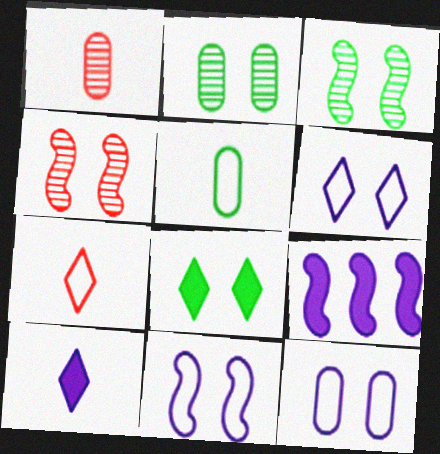[[2, 7, 9], 
[4, 8, 12], 
[6, 11, 12]]